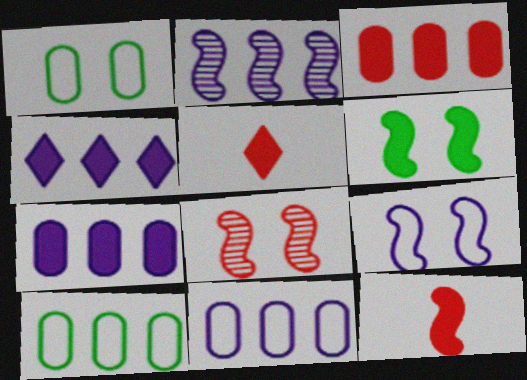[[1, 2, 5], 
[2, 4, 11], 
[5, 6, 7], 
[6, 8, 9]]